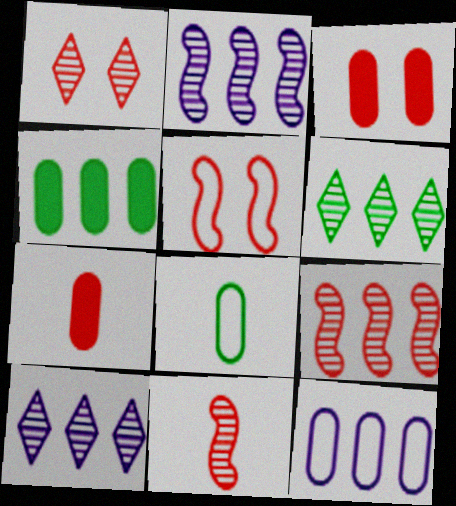[[1, 3, 5]]